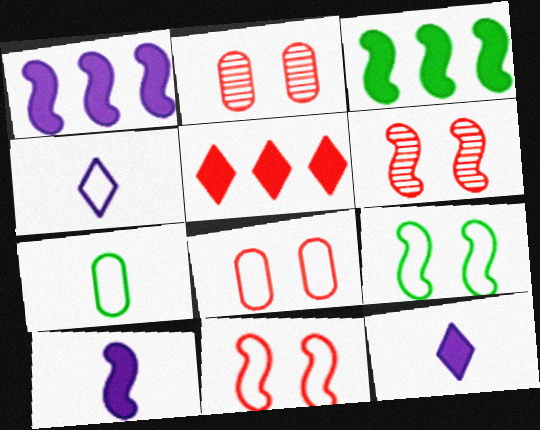[[2, 3, 4]]